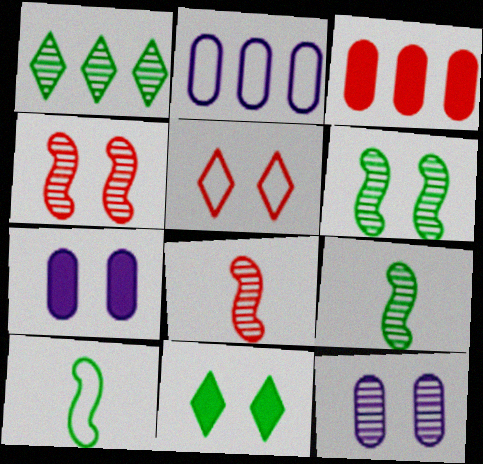[[1, 8, 12], 
[2, 5, 10], 
[2, 8, 11], 
[3, 5, 8], 
[5, 6, 7]]